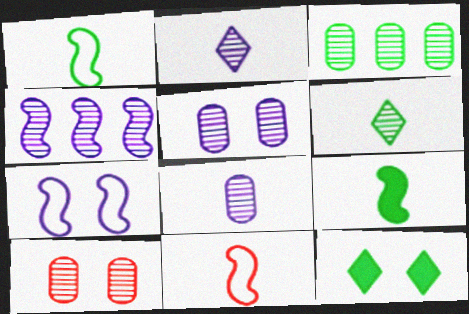[[1, 3, 12], 
[2, 4, 5], 
[3, 8, 10], 
[4, 6, 10], 
[7, 10, 12]]